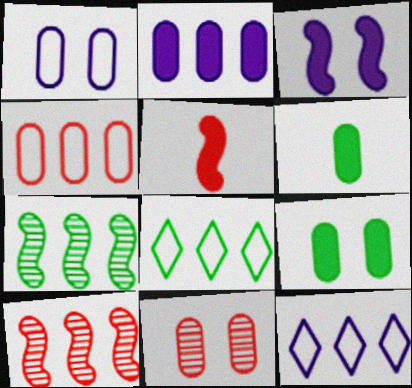[[1, 9, 11], 
[2, 8, 10]]